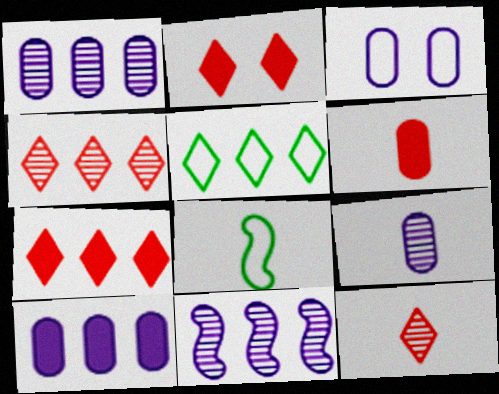[[1, 2, 8], 
[3, 9, 10]]